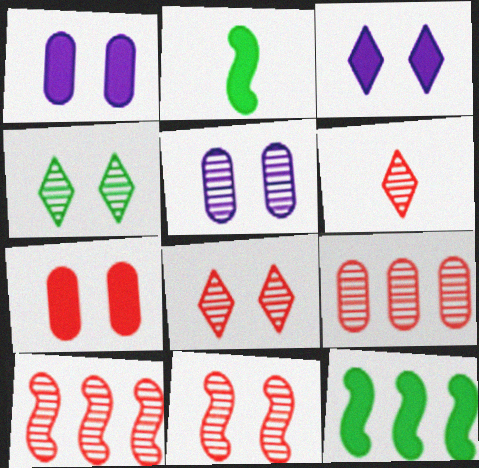[[4, 5, 11], 
[6, 9, 11]]